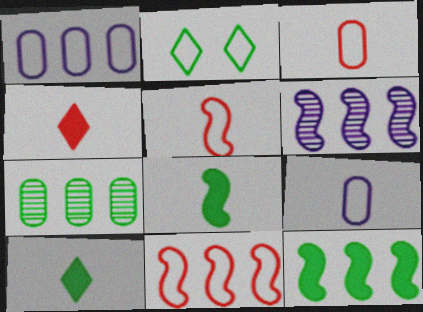[[1, 2, 5], 
[2, 7, 8], 
[2, 9, 11], 
[6, 11, 12]]